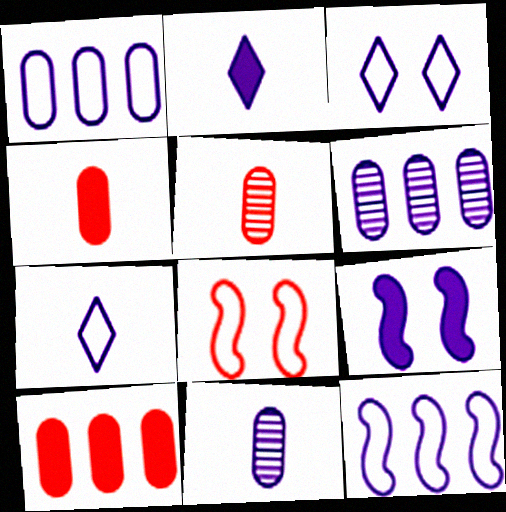[[6, 7, 9]]